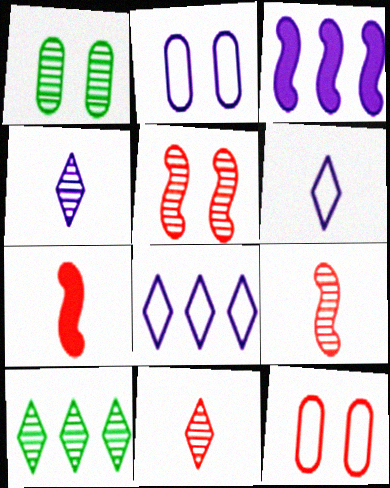[[1, 7, 8], 
[2, 3, 4], 
[2, 7, 10]]